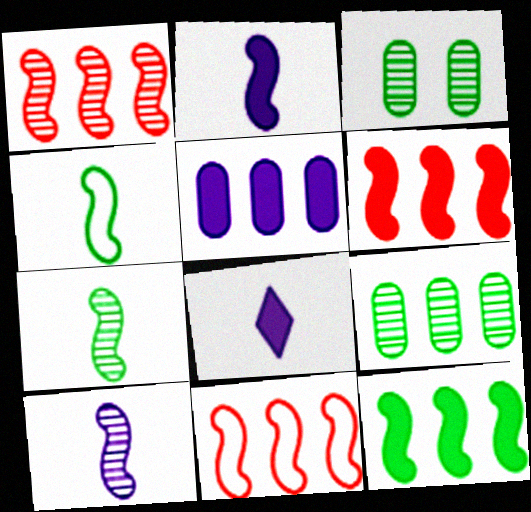[[1, 6, 11], 
[3, 8, 11]]